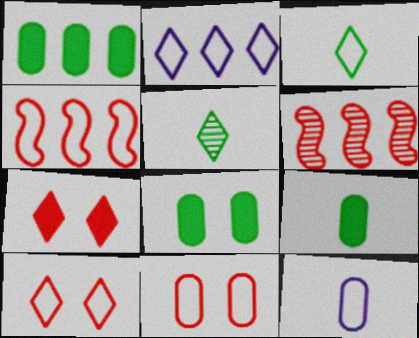[[1, 2, 6], 
[1, 8, 9], 
[2, 3, 10], 
[2, 5, 7]]